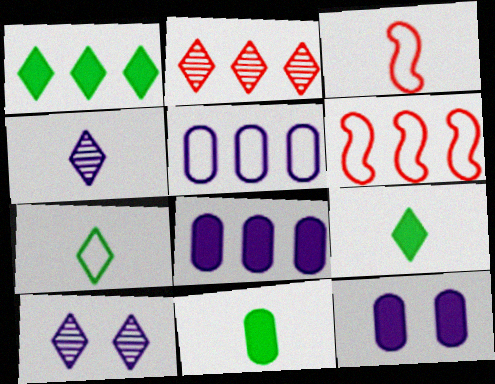[[3, 4, 11], 
[6, 10, 11]]